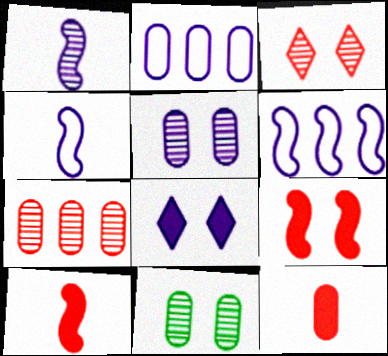[[1, 2, 8], 
[2, 11, 12]]